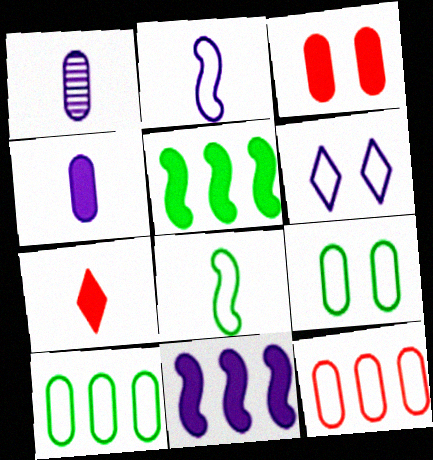[[1, 3, 10], 
[1, 6, 11], 
[1, 7, 8], 
[6, 8, 12]]